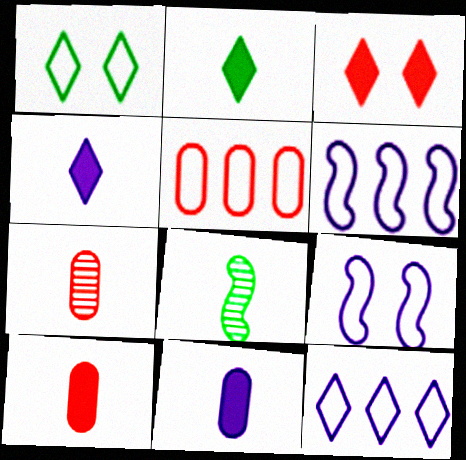[]